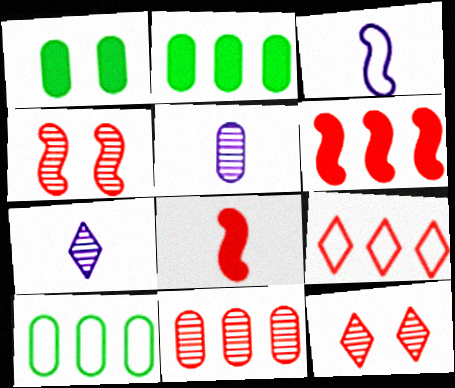[[2, 3, 12], 
[6, 9, 11]]